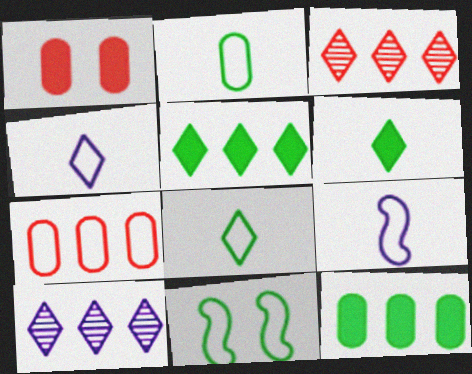[[4, 7, 11]]